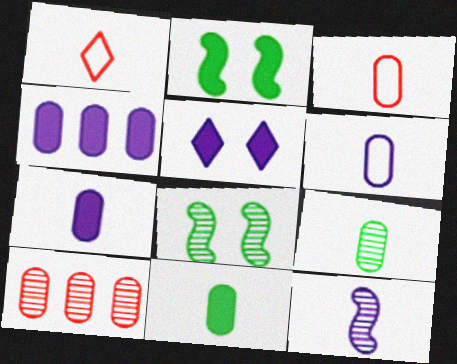[[1, 4, 8], 
[1, 11, 12], 
[3, 7, 9]]